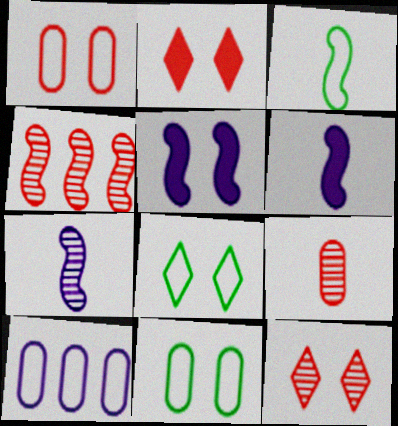[[3, 4, 5], 
[4, 9, 12], 
[5, 11, 12]]